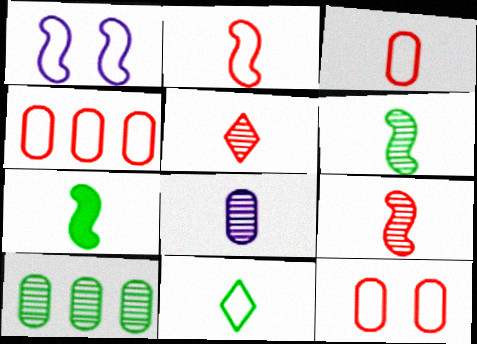[[1, 4, 11], 
[3, 4, 12], 
[5, 6, 8]]